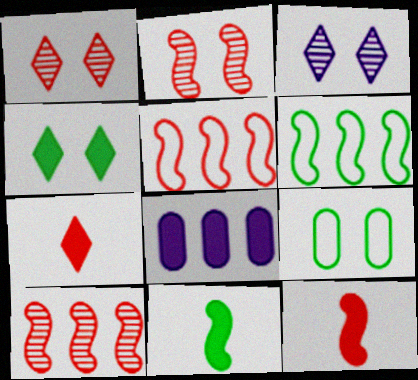[[2, 5, 12], 
[4, 8, 12]]